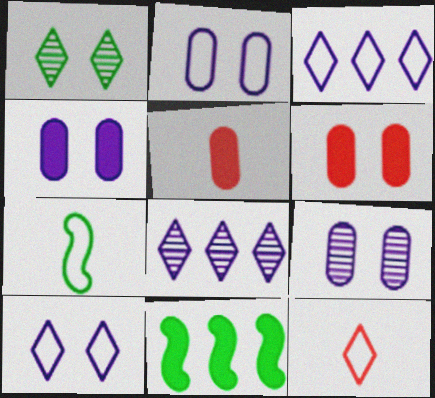[[2, 4, 9], 
[6, 7, 8], 
[9, 11, 12]]